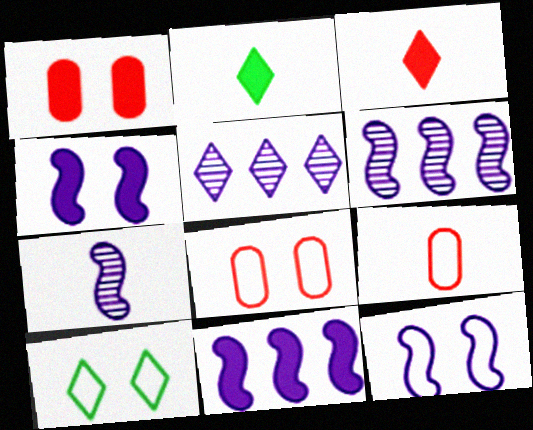[[1, 2, 11], 
[2, 6, 8], 
[2, 7, 9], 
[3, 5, 10], 
[7, 11, 12], 
[8, 10, 12]]